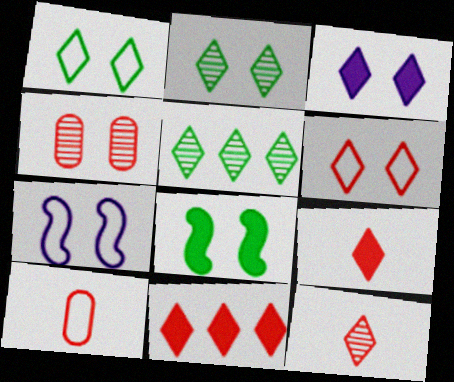[[2, 3, 6], 
[6, 11, 12]]